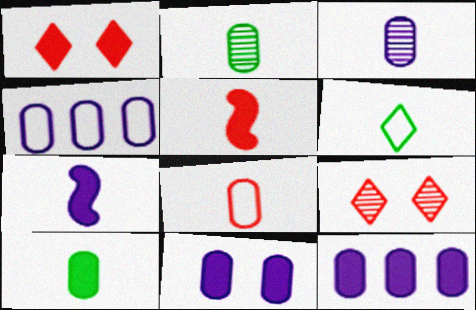[[3, 4, 11], 
[3, 5, 6], 
[3, 8, 10]]